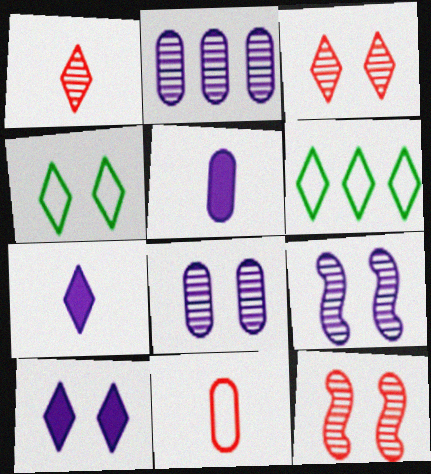[[1, 6, 10], 
[3, 4, 10], 
[3, 6, 7], 
[5, 6, 12]]